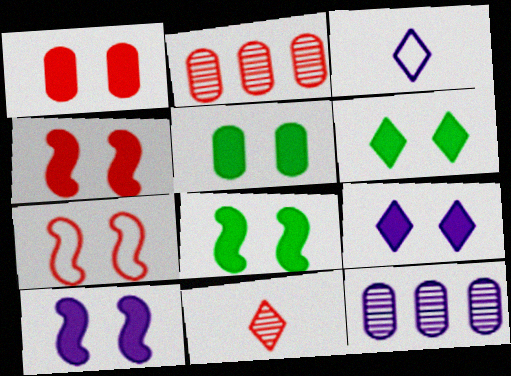[[1, 6, 10], 
[1, 8, 9], 
[2, 3, 8], 
[3, 10, 12], 
[4, 5, 9], 
[4, 8, 10], 
[5, 6, 8]]